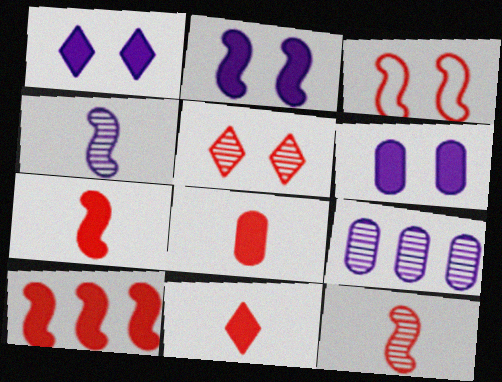[[1, 2, 6], 
[3, 10, 12], 
[7, 8, 11]]